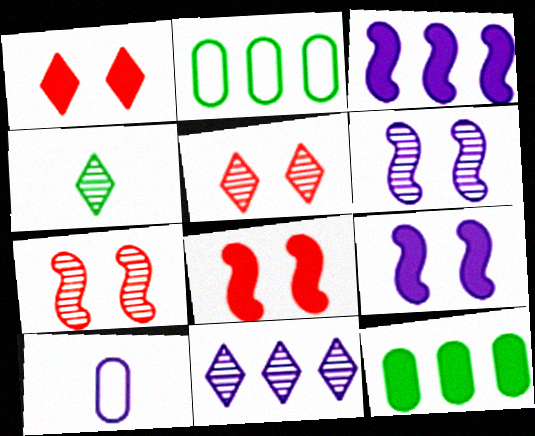[[4, 5, 11], 
[9, 10, 11]]